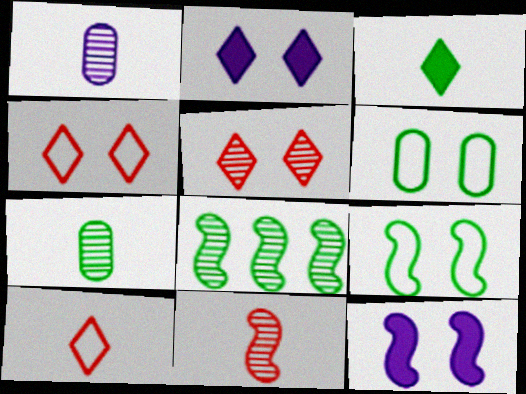[[1, 5, 8], 
[3, 6, 8], 
[5, 6, 12]]